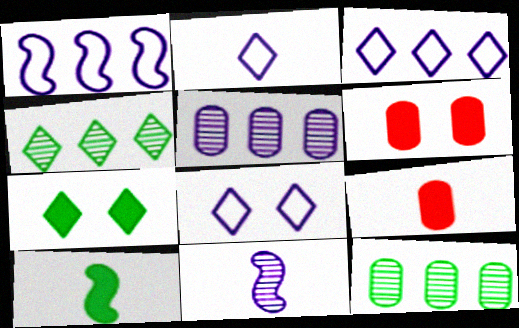[[2, 3, 8]]